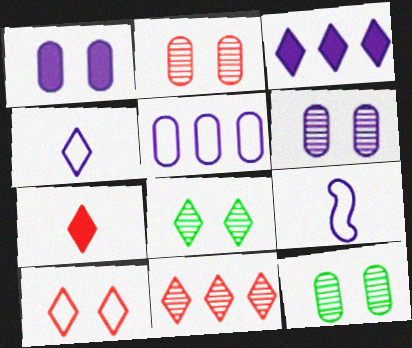[[2, 6, 12], 
[3, 6, 9], 
[7, 10, 11]]